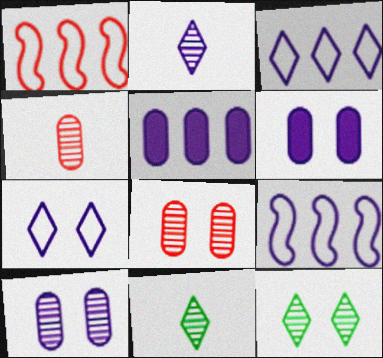[[1, 6, 11], 
[2, 6, 9]]